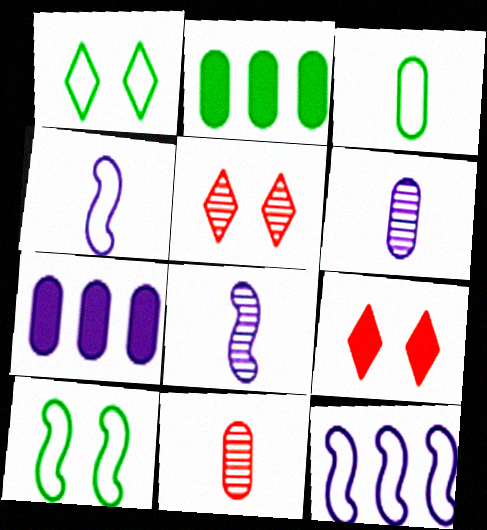[[2, 4, 5]]